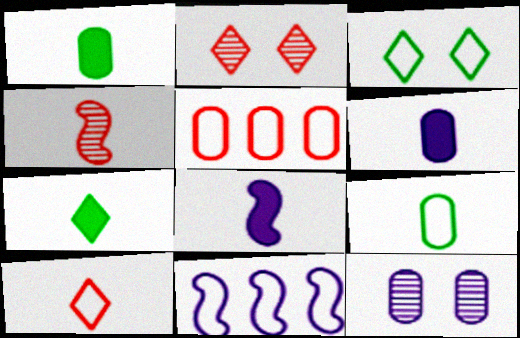[[1, 2, 11], 
[1, 5, 12]]